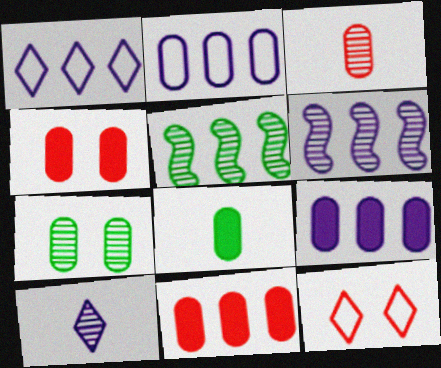[[1, 5, 11], 
[1, 6, 9], 
[4, 8, 9], 
[6, 8, 12]]